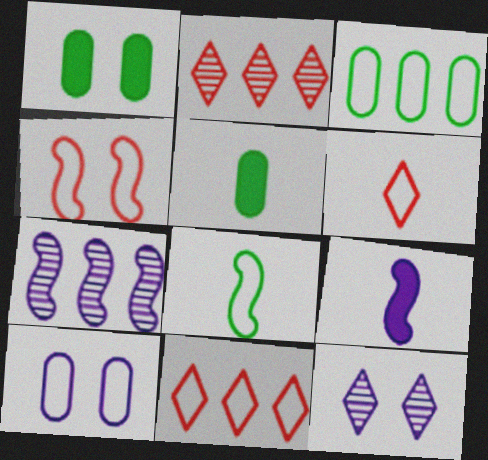[[1, 4, 12], 
[1, 6, 7], 
[8, 10, 11]]